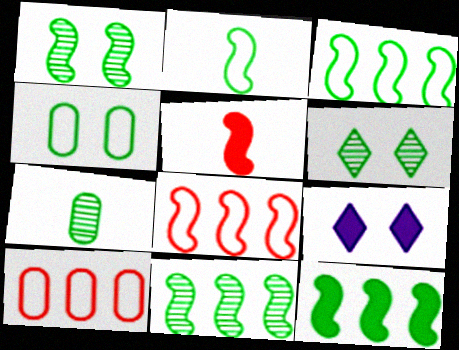[[1, 2, 12], 
[3, 11, 12], 
[6, 7, 11], 
[7, 8, 9]]